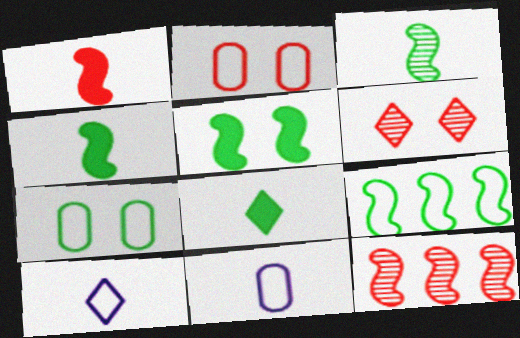[[2, 9, 10], 
[3, 5, 9]]